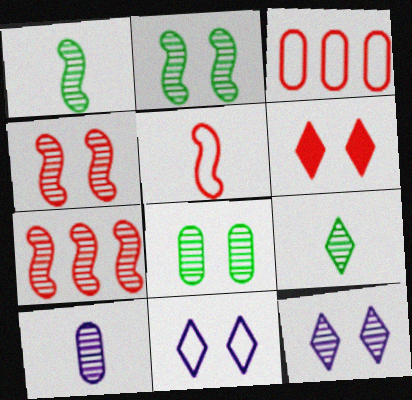[[4, 8, 12]]